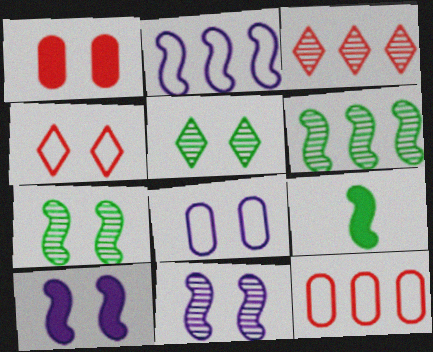[[3, 8, 9]]